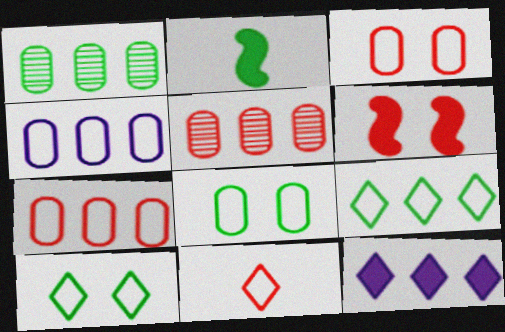[[1, 2, 10], 
[5, 6, 11]]